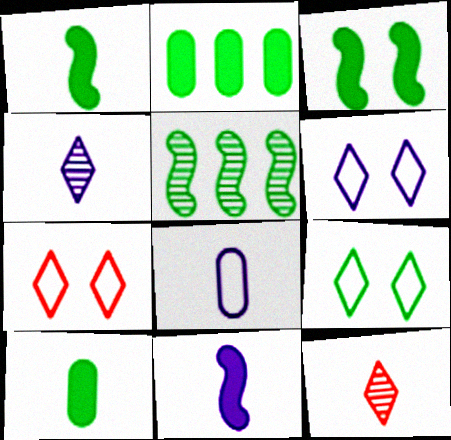[[1, 8, 12], 
[4, 8, 11], 
[5, 9, 10], 
[6, 7, 9]]